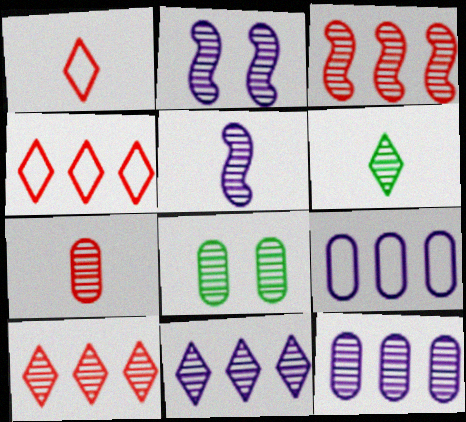[[5, 6, 7], 
[5, 8, 10], 
[7, 8, 12]]